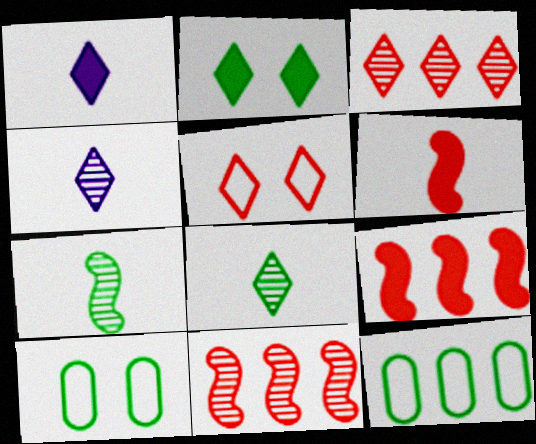[[1, 10, 11], 
[2, 7, 12], 
[4, 9, 10]]